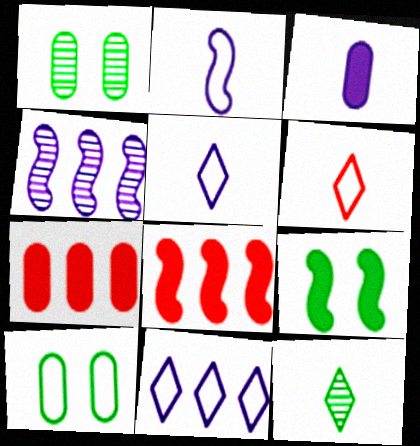[[1, 5, 8]]